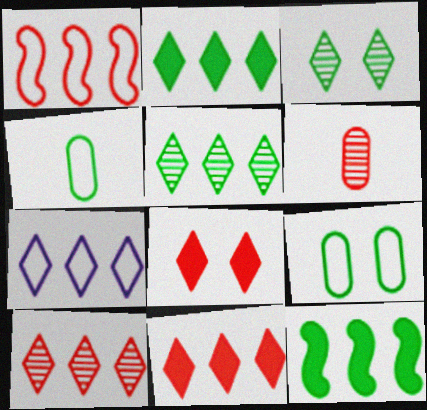[[1, 6, 8], 
[2, 7, 10], 
[3, 4, 12], 
[5, 7, 11]]